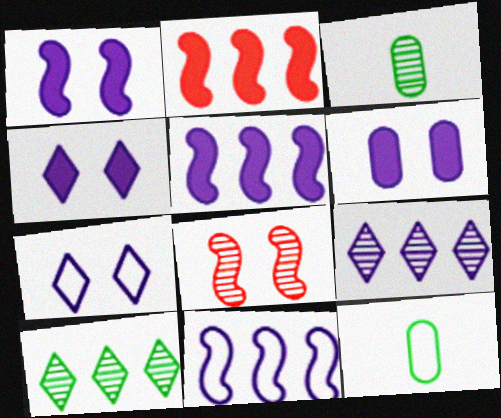[[1, 4, 6], 
[2, 3, 7], 
[3, 8, 9]]